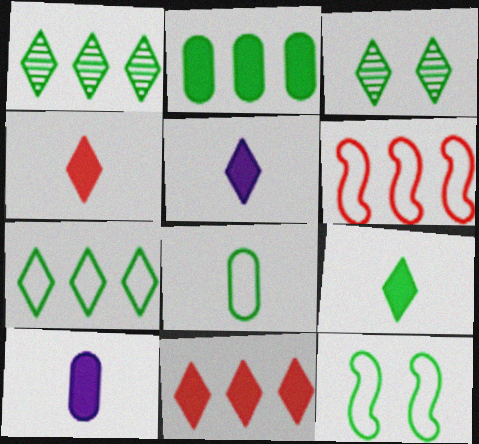[[3, 6, 10], 
[3, 7, 9], 
[4, 5, 9], 
[7, 8, 12]]